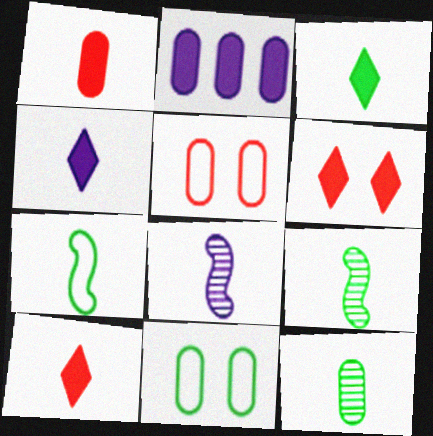[[2, 5, 12], 
[3, 4, 10], 
[3, 7, 12]]